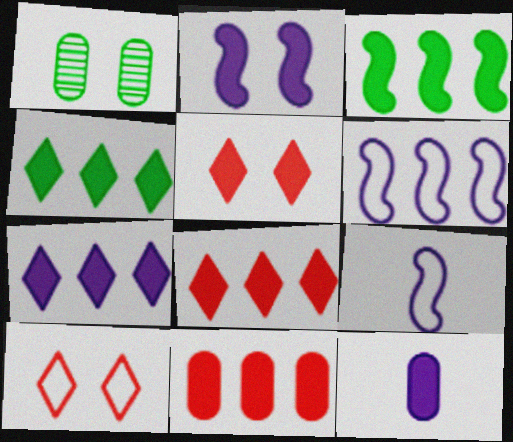[[1, 2, 10], 
[1, 8, 9], 
[2, 7, 12], 
[3, 5, 12], 
[3, 7, 11], 
[4, 7, 8]]